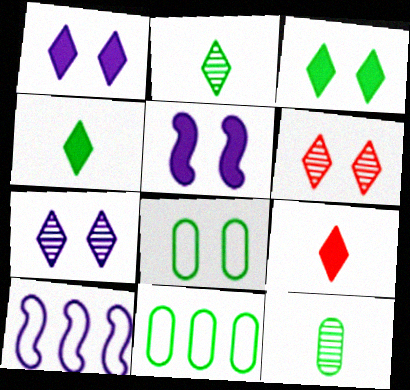[[5, 6, 8]]